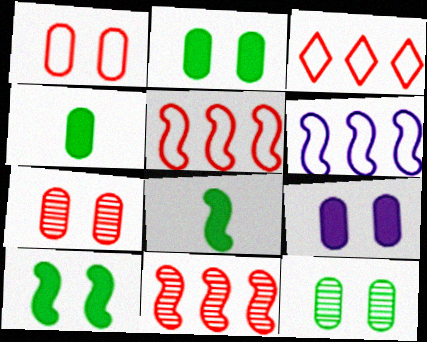[[1, 9, 12]]